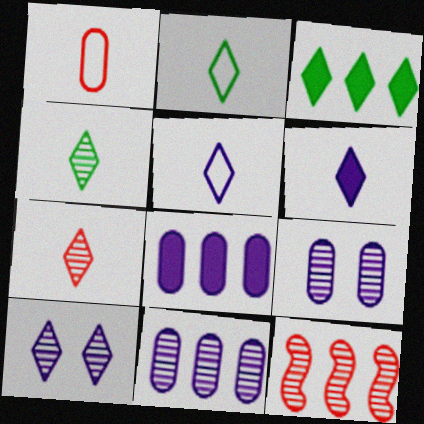[[2, 6, 7], 
[4, 9, 12]]